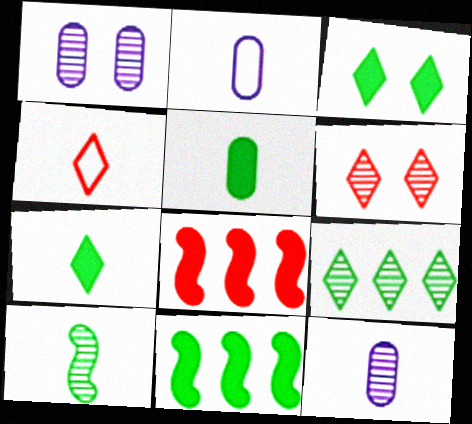[[1, 4, 11], 
[2, 6, 11], 
[3, 5, 11]]